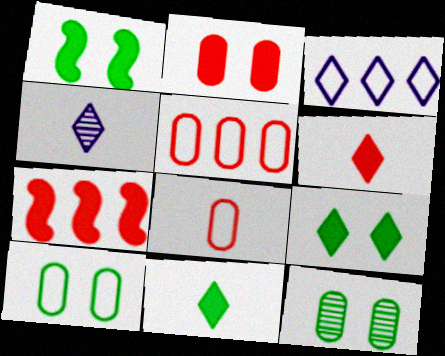[[1, 4, 5], 
[2, 6, 7], 
[4, 7, 10]]